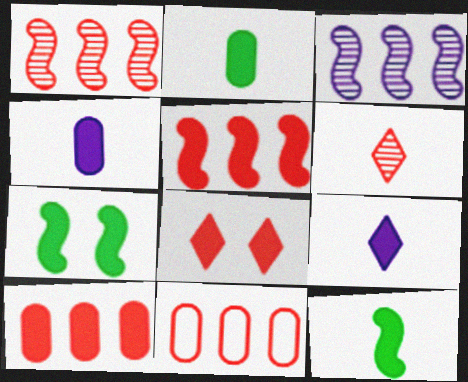[[7, 9, 10]]